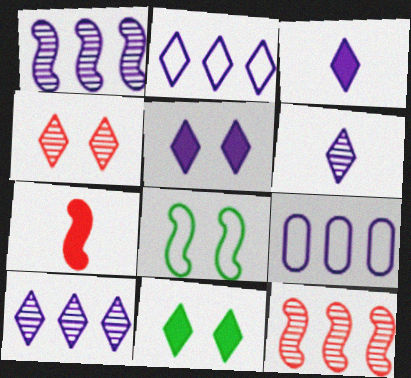[[1, 7, 8], 
[2, 5, 6]]